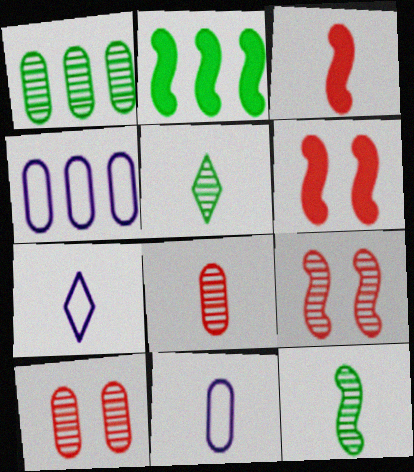[[1, 6, 7], 
[2, 7, 10], 
[3, 5, 11], 
[4, 5, 6]]